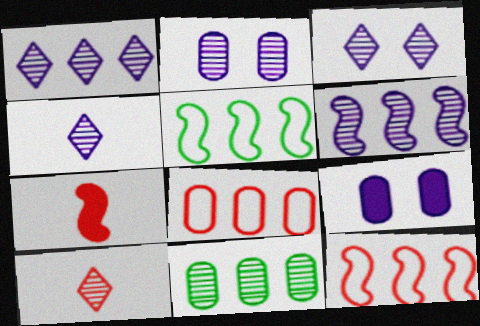[[1, 3, 4], 
[2, 4, 6], 
[5, 9, 10]]